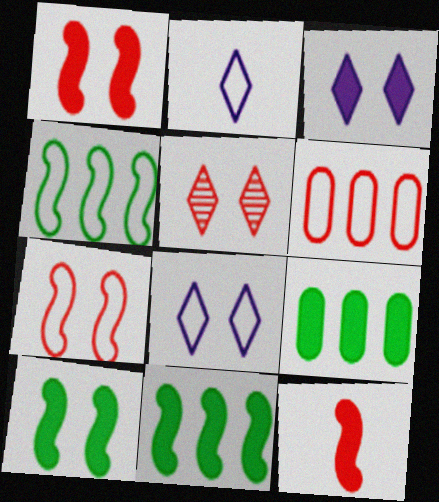[[3, 9, 12], 
[5, 6, 12]]